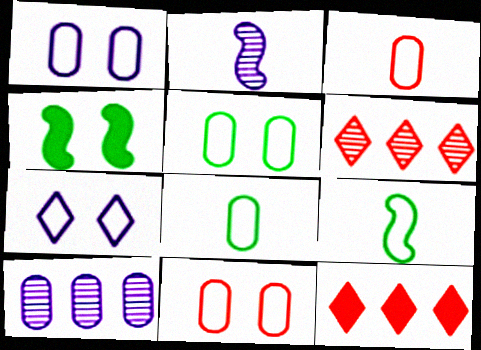[[1, 5, 11], 
[2, 5, 12]]